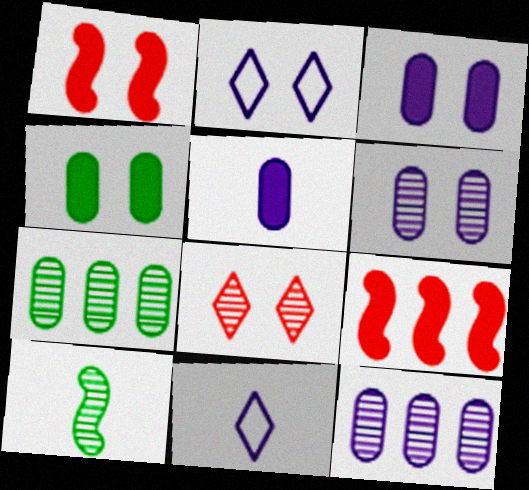[[1, 7, 11], 
[8, 10, 12]]